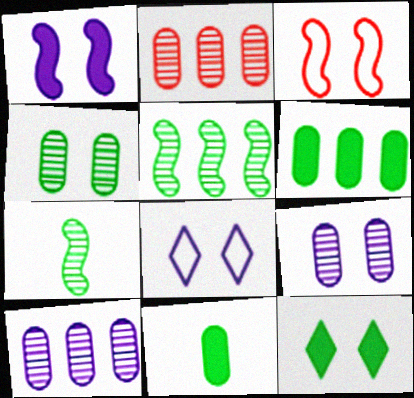[[1, 8, 9], 
[3, 9, 12]]